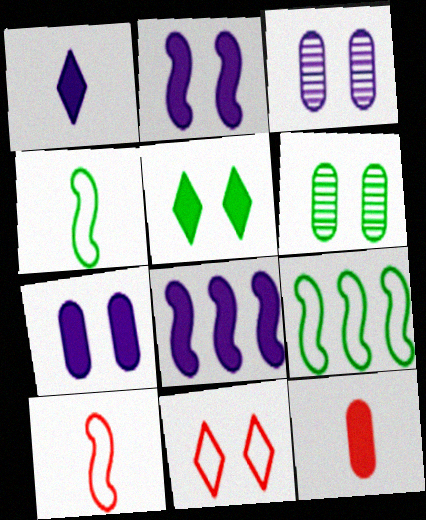[[1, 7, 8], 
[2, 6, 11], 
[5, 8, 12]]